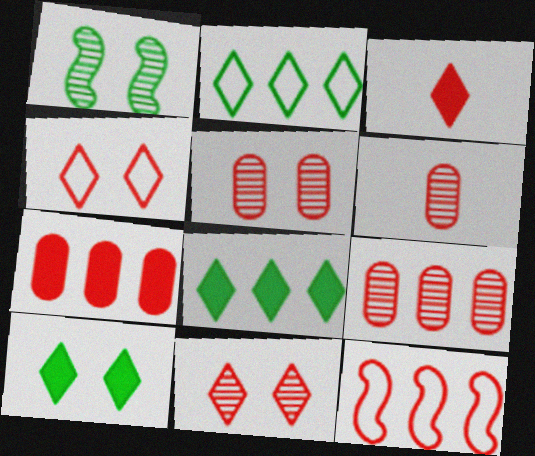[[3, 5, 12], 
[5, 6, 9]]